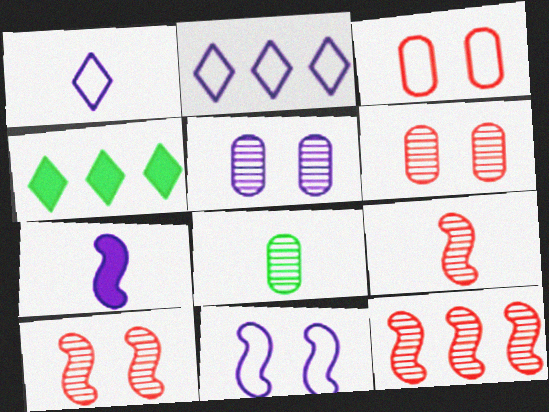[[2, 5, 7], 
[9, 10, 12]]